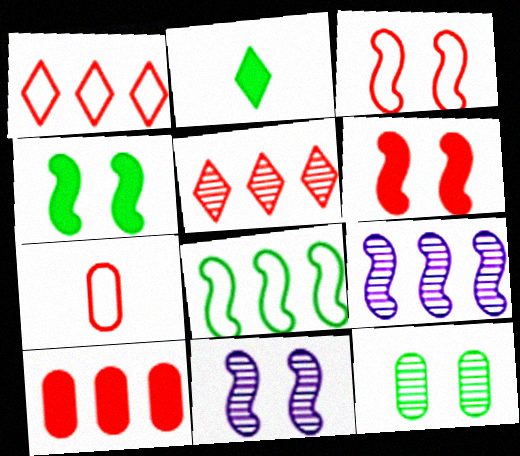[[1, 3, 7], 
[2, 8, 12], 
[3, 4, 11], 
[5, 6, 7]]